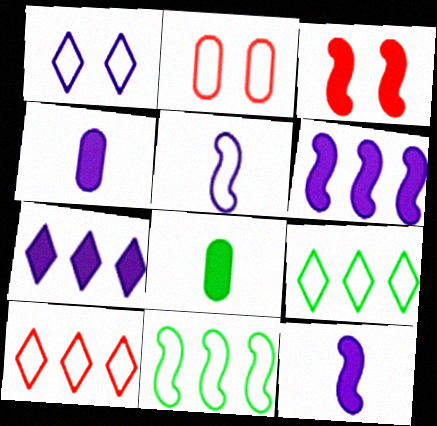[[2, 5, 9], 
[3, 7, 8]]